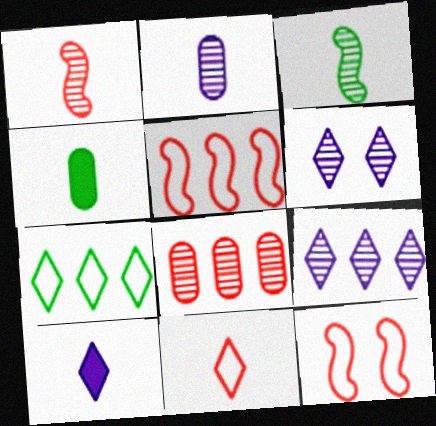[[3, 6, 8], 
[4, 5, 6], 
[4, 9, 12]]